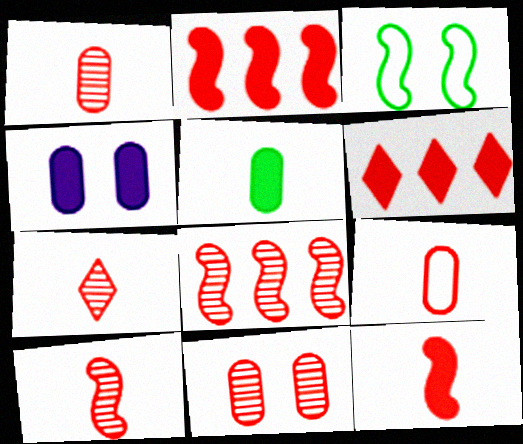[[1, 7, 10], 
[7, 8, 11], 
[7, 9, 12]]